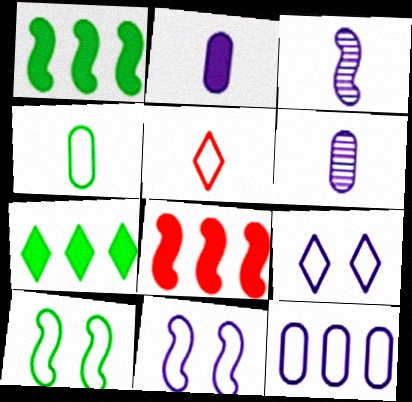[[3, 8, 10], 
[5, 10, 12]]